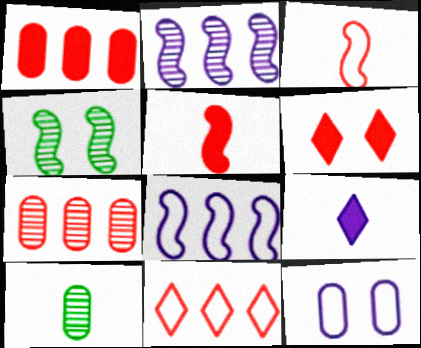[[1, 5, 6], 
[1, 10, 12], 
[2, 9, 12], 
[3, 6, 7], 
[3, 9, 10], 
[4, 5, 8], 
[4, 6, 12], 
[6, 8, 10]]